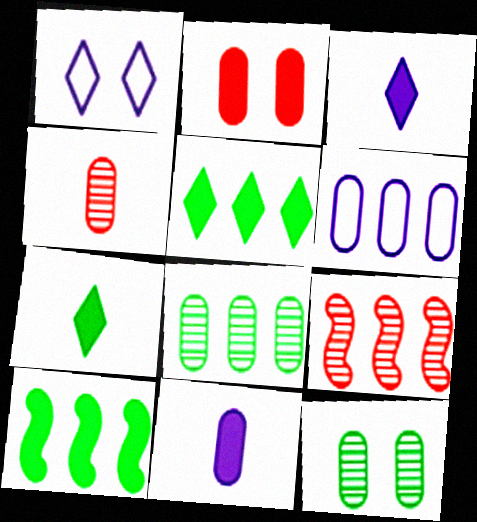[[1, 4, 10], 
[2, 3, 10], 
[5, 6, 9]]